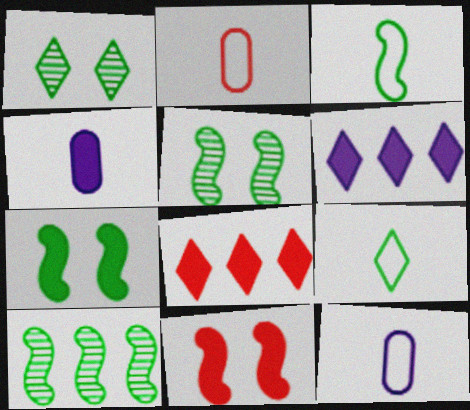[[2, 5, 6], 
[3, 7, 10], 
[4, 7, 8], 
[5, 8, 12]]